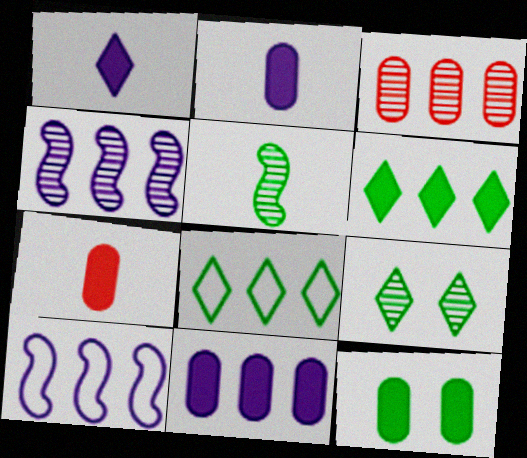[[3, 6, 10], 
[5, 8, 12], 
[7, 9, 10], 
[7, 11, 12]]